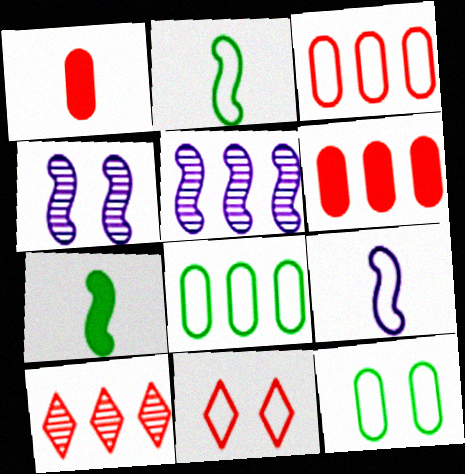[[8, 9, 11]]